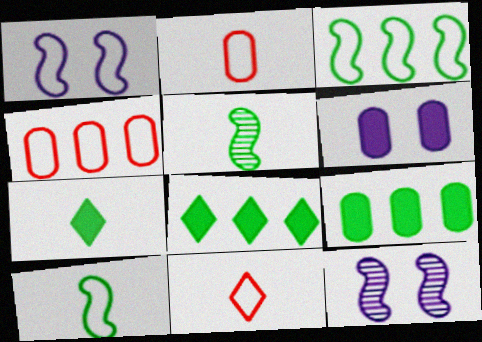[[2, 8, 12], 
[4, 7, 12], 
[9, 11, 12]]